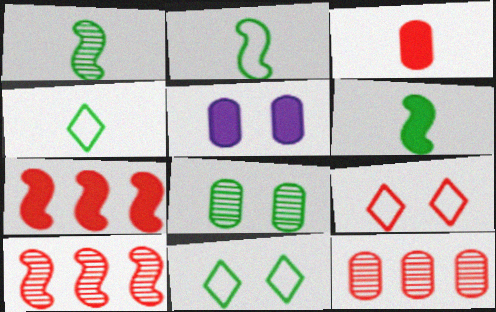[[1, 2, 6], 
[3, 9, 10], 
[4, 5, 10]]